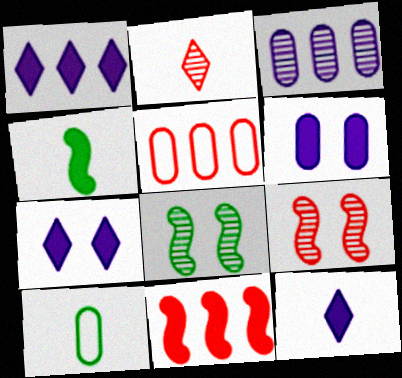[[1, 7, 12], 
[1, 9, 10], 
[2, 3, 8], 
[5, 8, 12]]